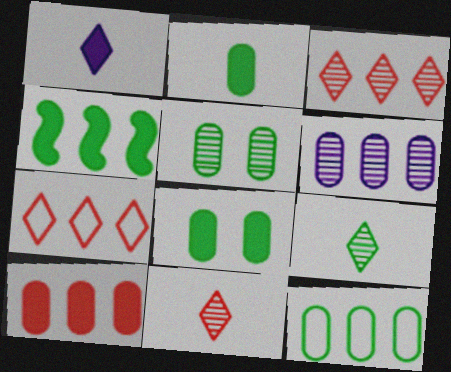[[2, 5, 12], 
[4, 6, 7], 
[6, 10, 12]]